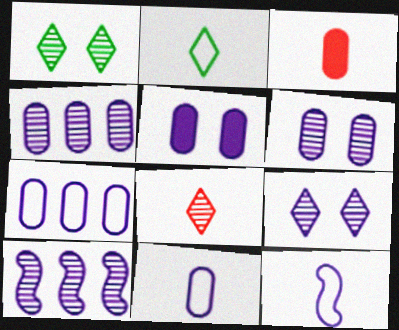[[4, 5, 11]]